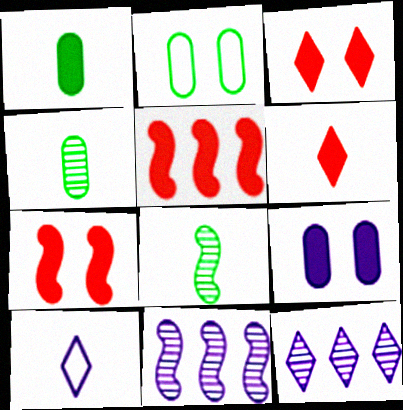[[2, 6, 11], 
[9, 10, 11]]